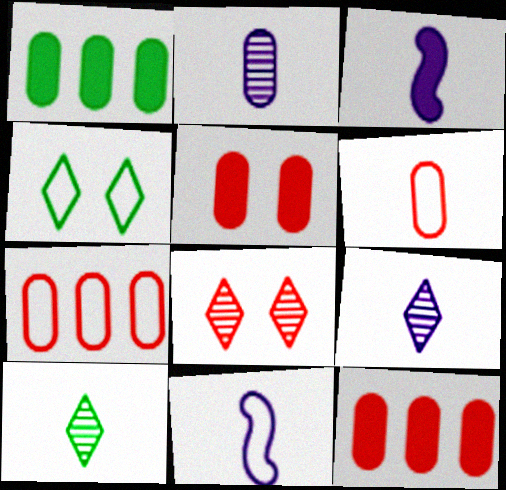[[1, 8, 11], 
[3, 6, 10], 
[4, 7, 11]]